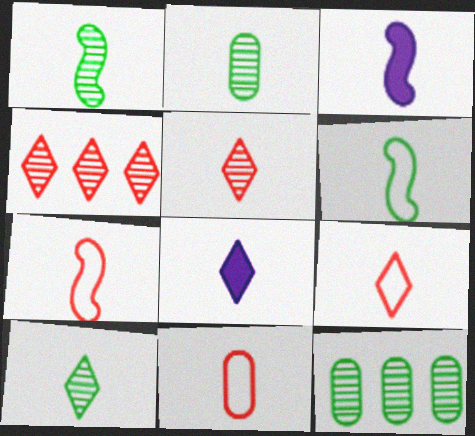[[1, 2, 10], 
[1, 3, 7], 
[1, 8, 11], 
[2, 3, 9], 
[2, 7, 8], 
[3, 10, 11], 
[7, 9, 11], 
[8, 9, 10]]